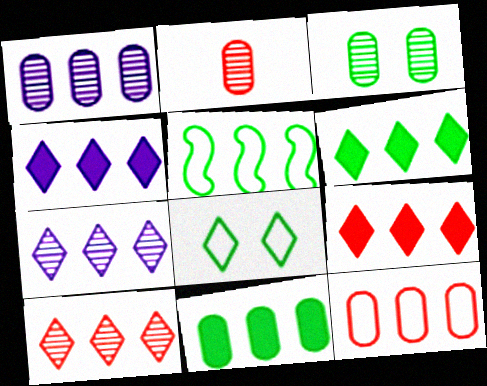[[1, 2, 3], 
[1, 5, 9], 
[1, 11, 12], 
[4, 6, 9]]